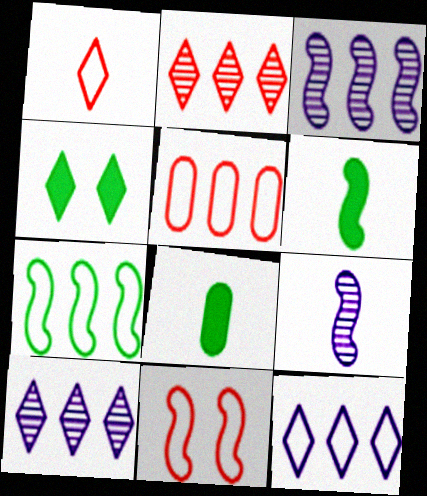[[1, 4, 10], 
[1, 5, 11], 
[1, 8, 9], 
[3, 6, 11], 
[4, 5, 9], 
[5, 7, 12], 
[8, 10, 11]]